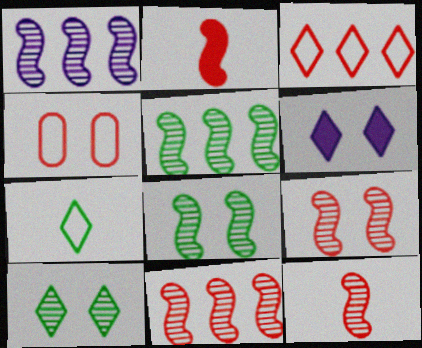[[1, 5, 11], 
[1, 8, 12], 
[4, 6, 8], 
[9, 11, 12]]